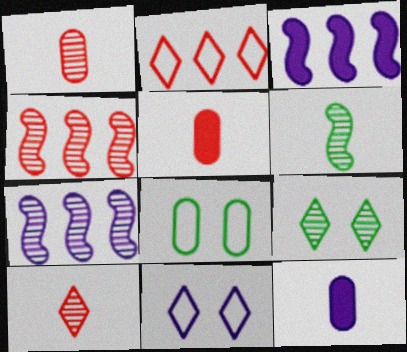[[1, 7, 9], 
[3, 8, 10], 
[7, 11, 12]]